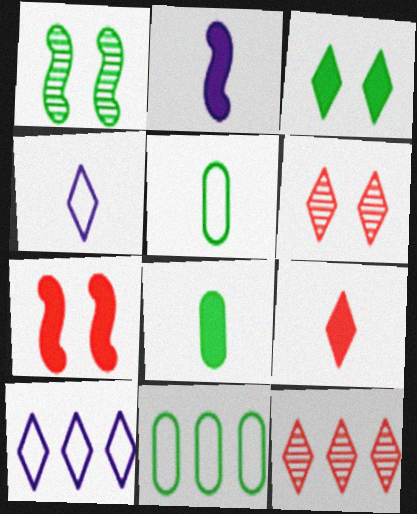[[2, 6, 11], 
[2, 8, 9], 
[3, 4, 12]]